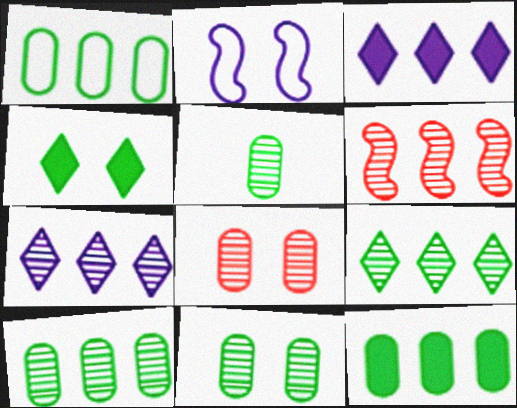[[1, 3, 6], 
[1, 10, 12], 
[2, 4, 8], 
[5, 10, 11], 
[6, 7, 10]]